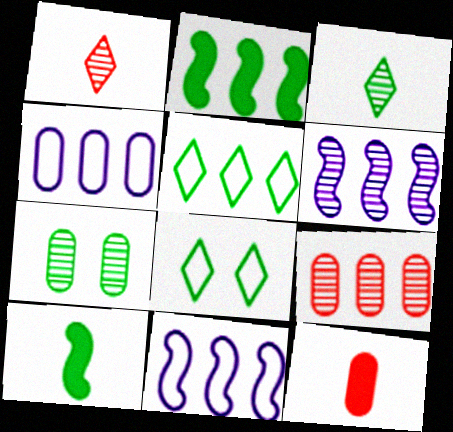[[1, 6, 7], 
[4, 7, 12], 
[5, 7, 10], 
[6, 8, 12]]